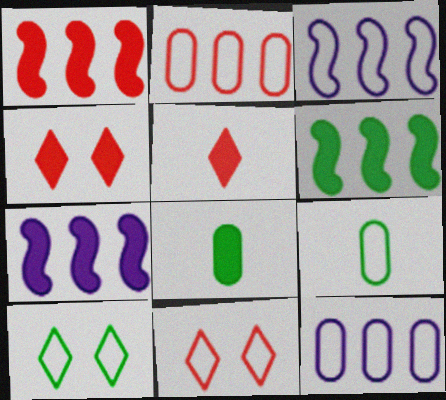[[1, 6, 7], 
[3, 9, 11], 
[4, 7, 8]]